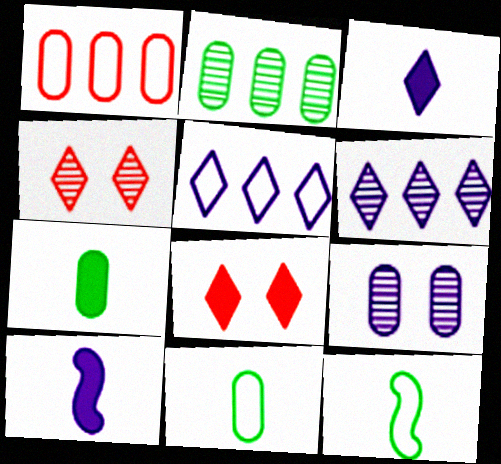[[1, 7, 9], 
[5, 9, 10]]